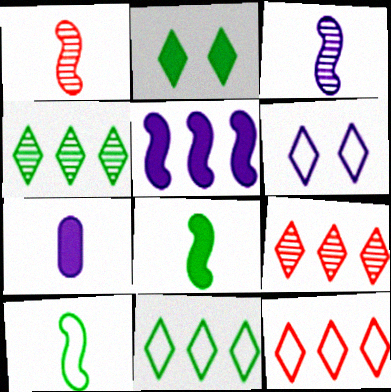[]